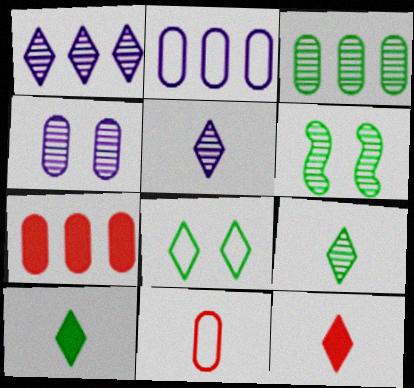[[1, 8, 12], 
[2, 3, 7], 
[2, 6, 12], 
[3, 6, 9]]